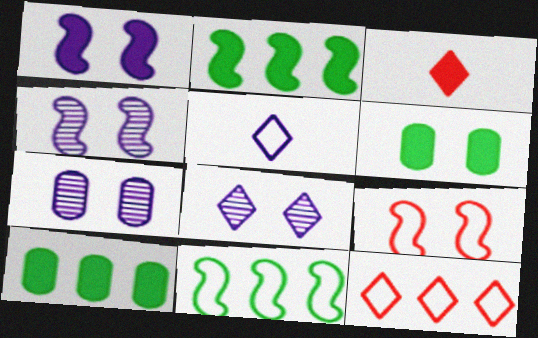[[1, 3, 10], 
[3, 7, 11], 
[4, 7, 8], 
[6, 8, 9]]